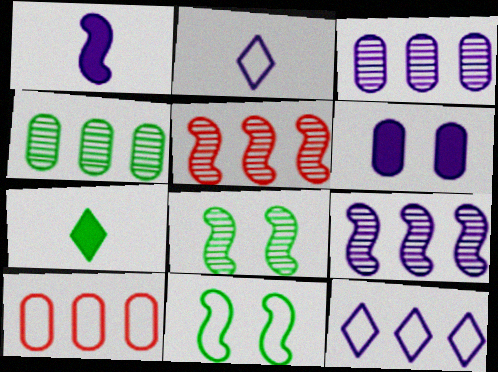[[1, 5, 11], 
[2, 6, 9], 
[2, 10, 11], 
[4, 7, 11]]